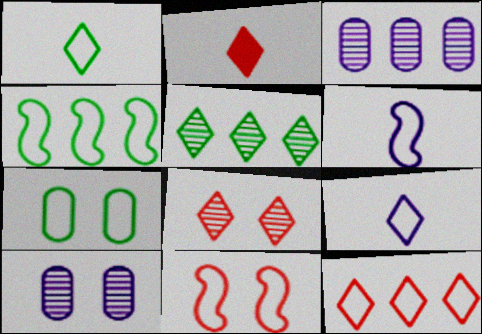[[1, 4, 7], 
[2, 4, 10], 
[2, 8, 12], 
[4, 6, 11], 
[6, 7, 12]]